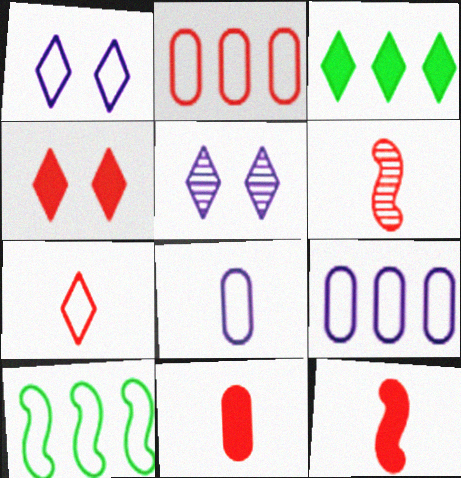[[2, 4, 6], 
[3, 5, 7], 
[5, 10, 11], 
[6, 7, 11]]